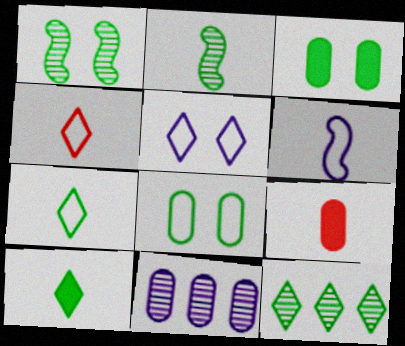[[8, 9, 11]]